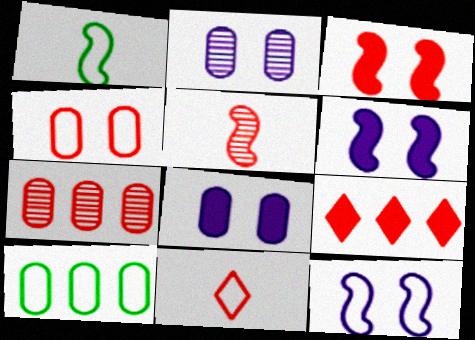[[1, 2, 9], 
[3, 7, 11], 
[4, 5, 9], 
[10, 11, 12]]